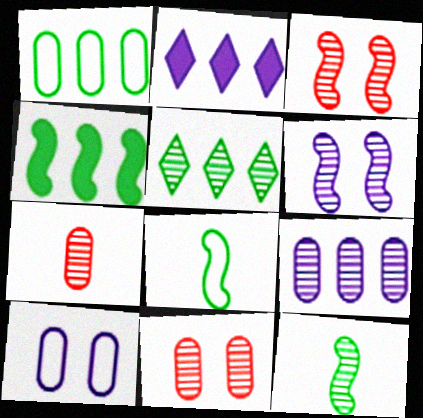[[1, 4, 5], 
[2, 8, 11], 
[5, 6, 7]]